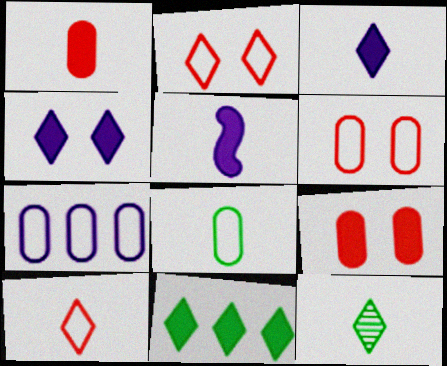[[3, 10, 12], 
[5, 9, 11], 
[6, 7, 8]]